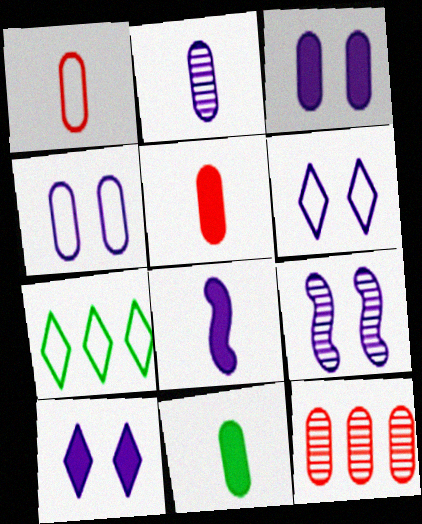[[1, 2, 11], 
[3, 6, 9], 
[4, 9, 10], 
[4, 11, 12], 
[5, 7, 9]]